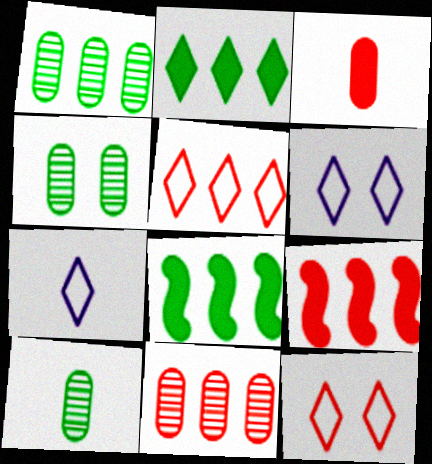[[1, 4, 10], 
[4, 7, 9], 
[5, 9, 11], 
[6, 9, 10]]